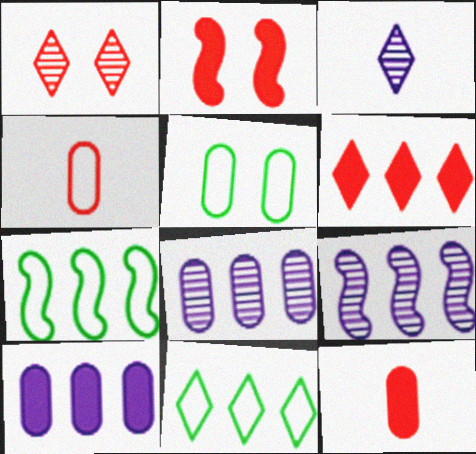[[2, 6, 12], 
[5, 8, 12], 
[6, 7, 8]]